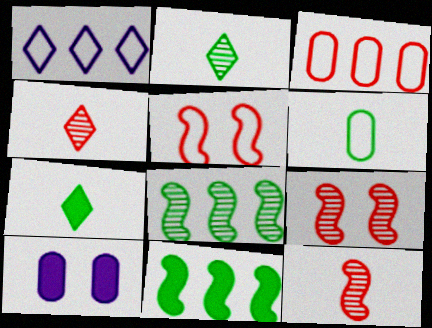[[1, 5, 6]]